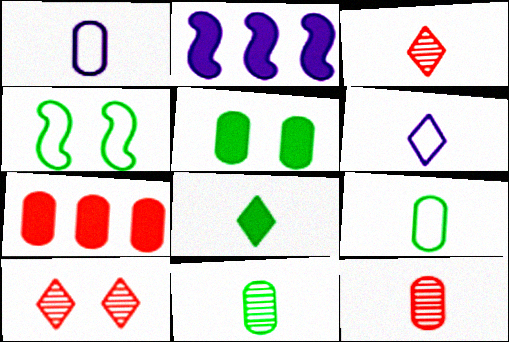[[2, 9, 10], 
[3, 6, 8]]